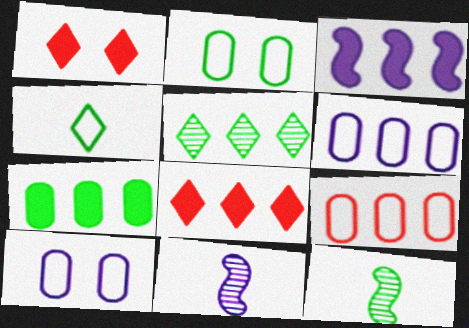[[1, 6, 12], 
[2, 8, 11], 
[3, 5, 9], 
[3, 7, 8], 
[8, 10, 12]]